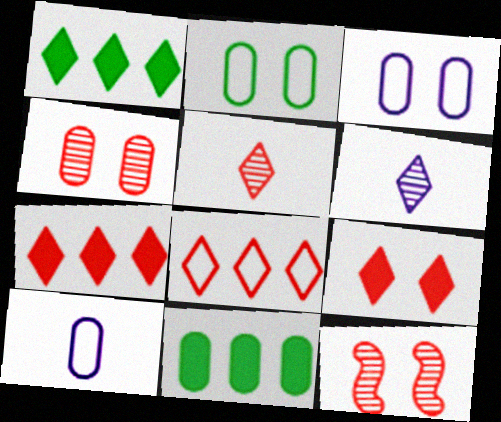[[1, 10, 12], 
[4, 10, 11], 
[5, 8, 9]]